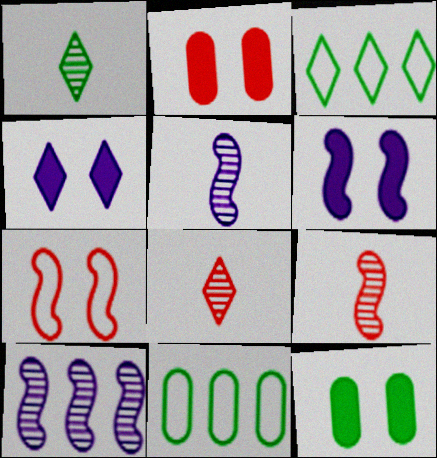[[2, 3, 5], 
[3, 4, 8], 
[4, 9, 11], 
[6, 8, 11]]